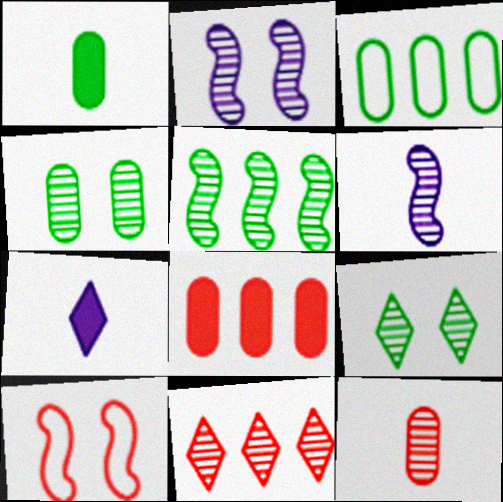[[1, 3, 4], 
[4, 6, 11]]